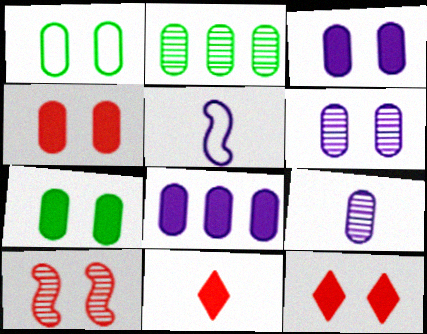[[1, 4, 6], 
[2, 5, 12], 
[3, 4, 7]]